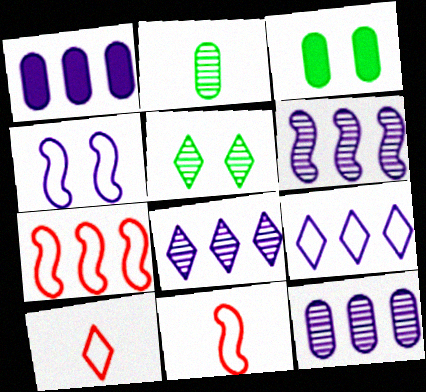[[1, 5, 11], 
[1, 6, 9], 
[3, 6, 10], 
[3, 8, 11], 
[6, 8, 12]]